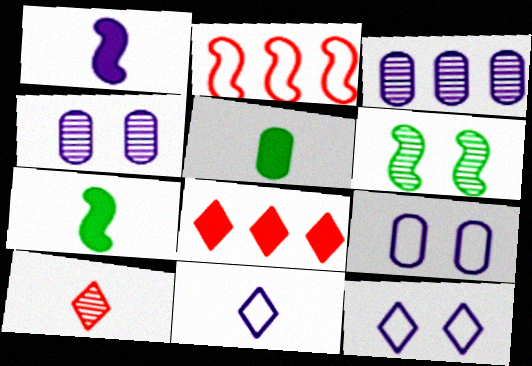[[1, 2, 6], 
[1, 3, 12], 
[3, 6, 10]]